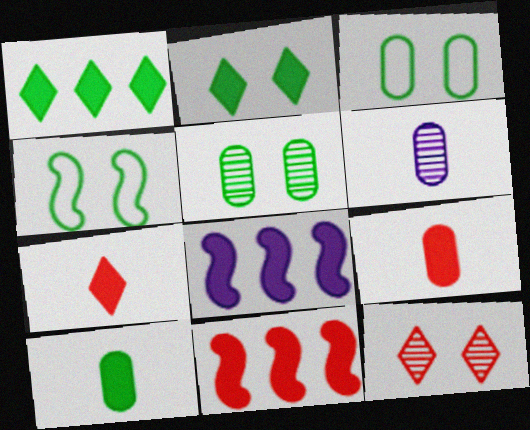[[2, 4, 5], 
[2, 8, 9]]